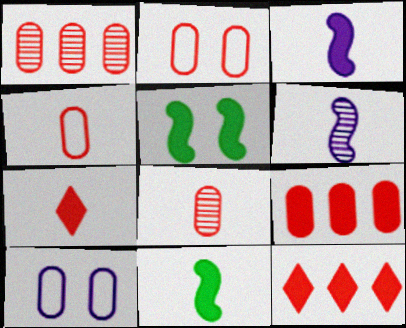[[2, 8, 9]]